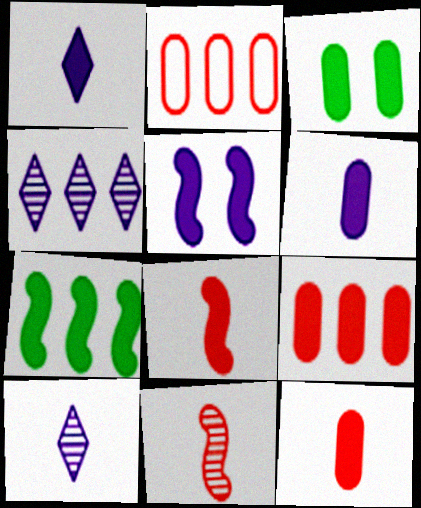[[2, 4, 7], 
[3, 6, 9], 
[5, 7, 8]]